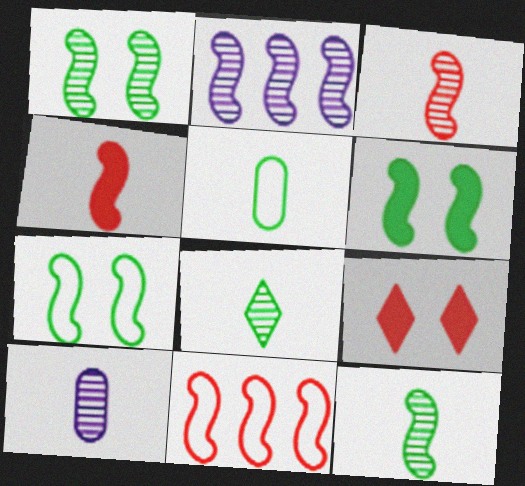[[1, 2, 3], 
[1, 6, 7], 
[2, 4, 7], 
[2, 5, 9], 
[3, 8, 10]]